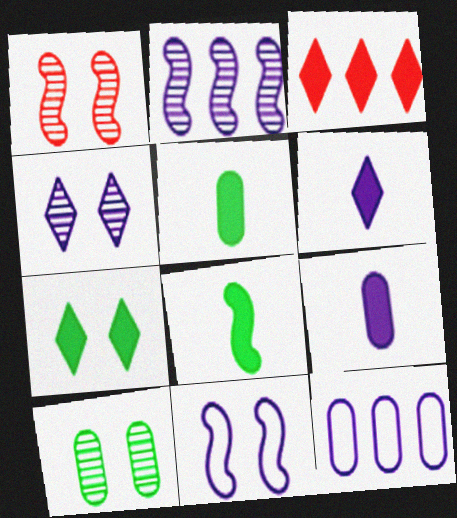[[1, 4, 10], 
[3, 6, 7]]